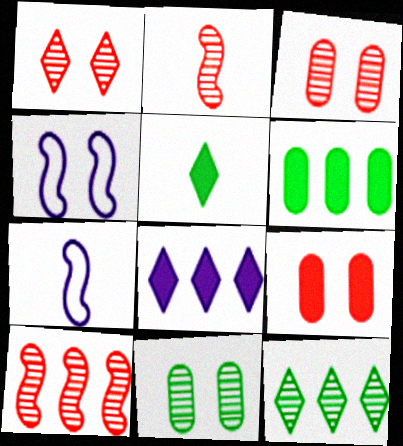[[1, 6, 7], 
[7, 9, 12]]